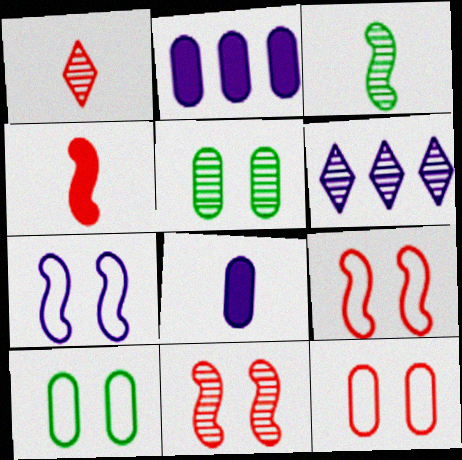[[4, 6, 10], 
[6, 7, 8]]